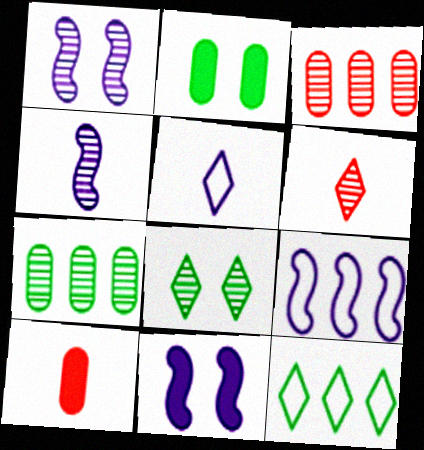[[1, 6, 7], 
[1, 10, 12], 
[2, 6, 9], 
[3, 4, 8], 
[4, 9, 11], 
[8, 9, 10]]